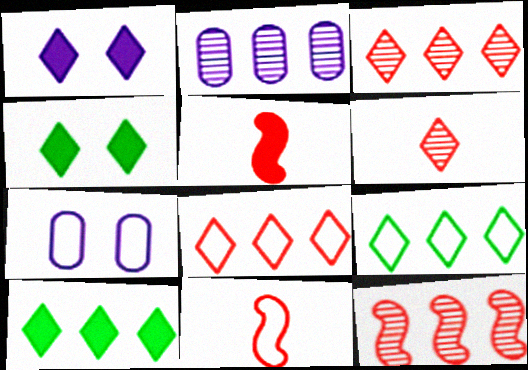[[1, 6, 9], 
[2, 4, 11], 
[7, 9, 11]]